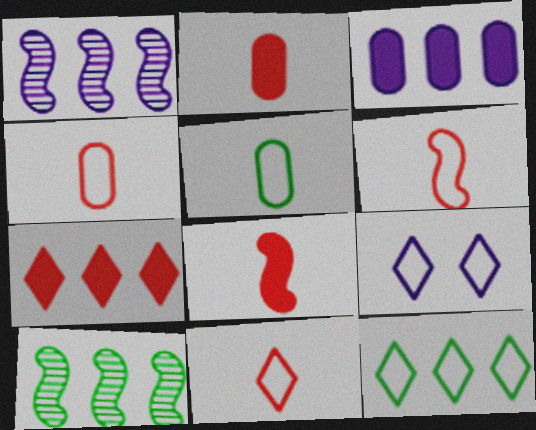[[2, 9, 10], 
[4, 6, 11], 
[9, 11, 12]]